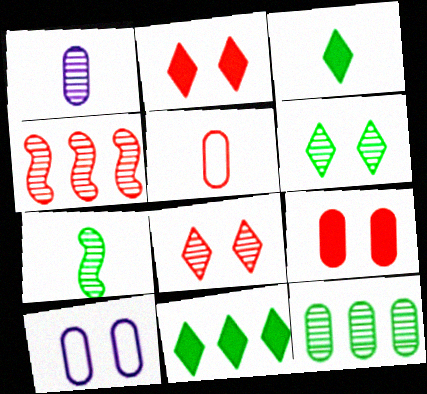[[1, 4, 6], 
[2, 4, 5], 
[3, 4, 10], 
[6, 7, 12]]